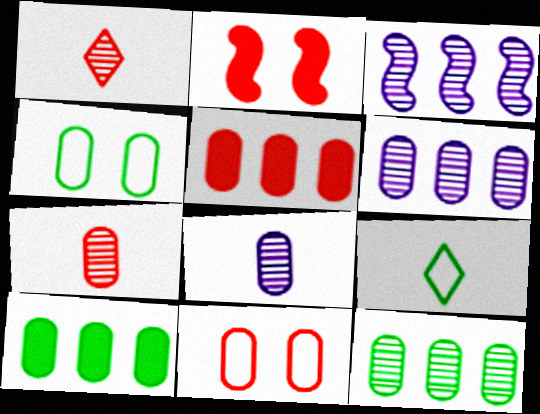[[2, 6, 9], 
[4, 5, 8], 
[5, 7, 11], 
[8, 10, 11]]